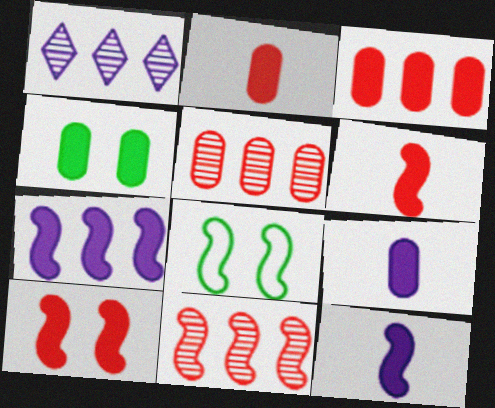[[1, 2, 8], 
[3, 4, 9], 
[8, 11, 12]]